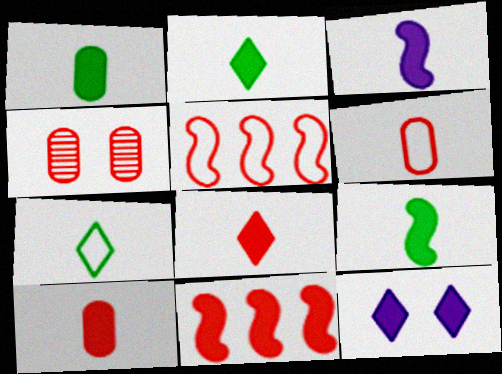[[1, 2, 9], 
[1, 3, 8], 
[1, 11, 12], 
[2, 3, 10], 
[4, 5, 8]]